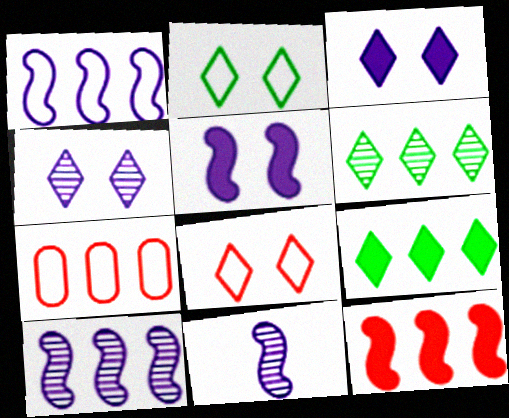[[1, 5, 11], 
[7, 9, 10]]